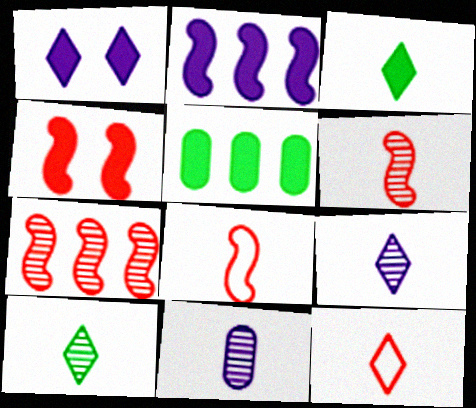[[3, 8, 11], 
[3, 9, 12], 
[4, 7, 8], 
[6, 10, 11]]